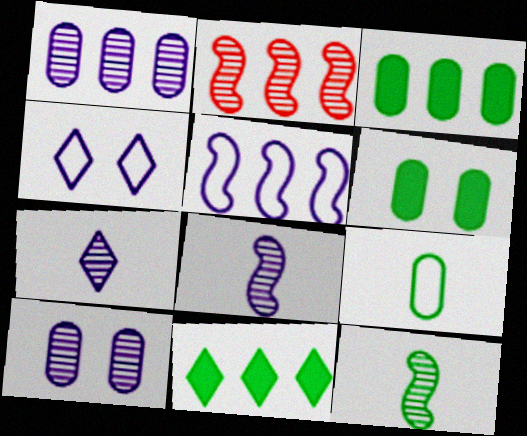[]